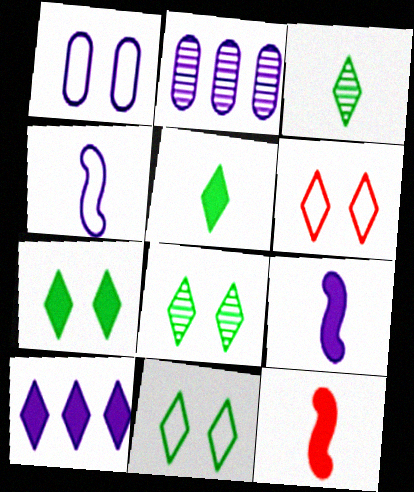[[2, 11, 12], 
[3, 6, 10], 
[7, 8, 11]]